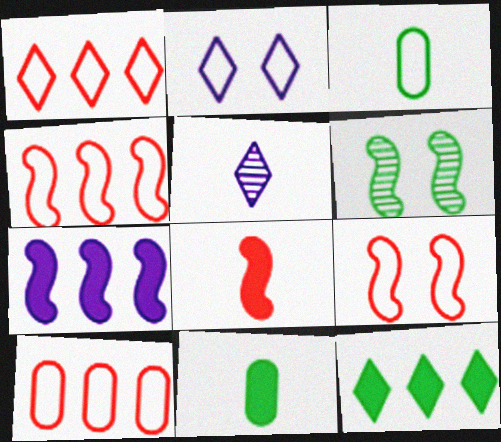[[1, 4, 10], 
[2, 3, 4], 
[3, 5, 8], 
[3, 6, 12]]